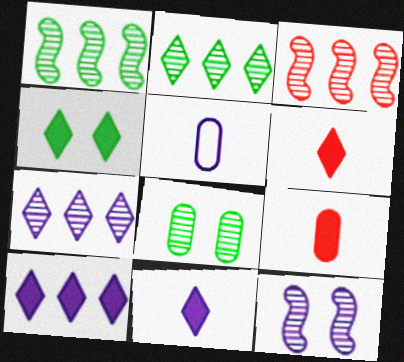[[3, 4, 5], 
[4, 6, 10], 
[5, 10, 12]]